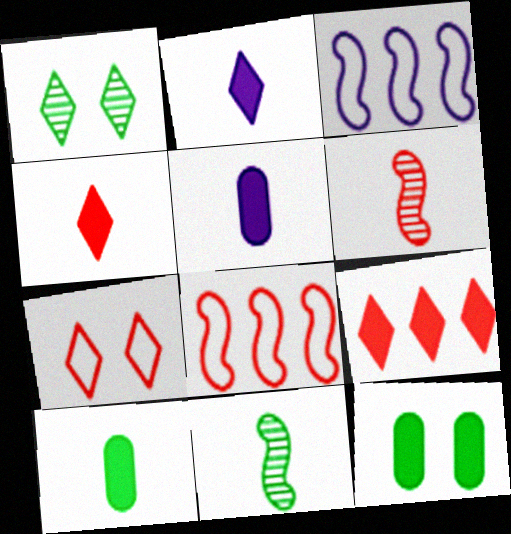[[1, 5, 8]]